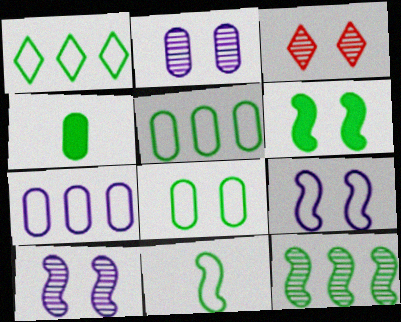[[1, 8, 11], 
[6, 11, 12]]